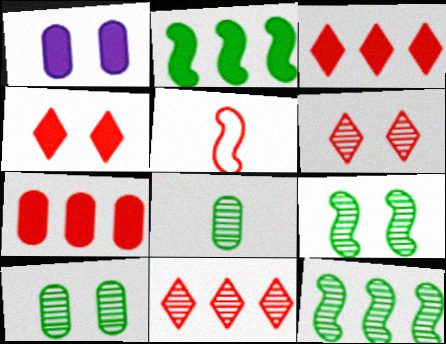[[5, 6, 7]]